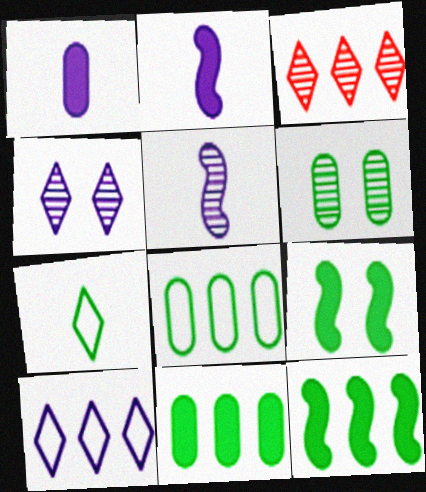[[3, 5, 6], 
[6, 7, 12]]